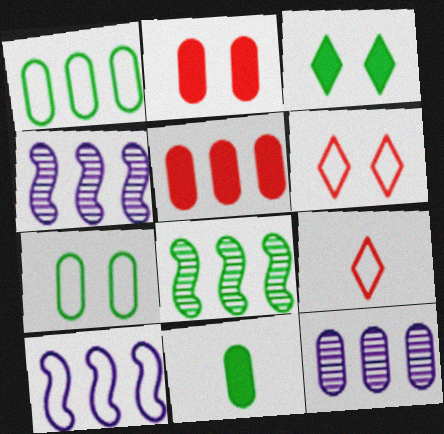[[1, 5, 12], 
[4, 6, 11], 
[7, 9, 10]]